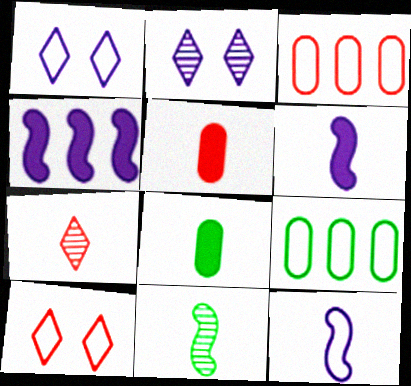[[7, 8, 12], 
[9, 10, 12]]